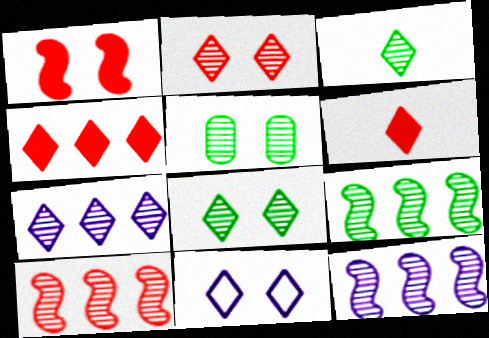[[1, 5, 11], 
[2, 3, 7], 
[3, 4, 11], 
[3, 5, 9], 
[9, 10, 12]]